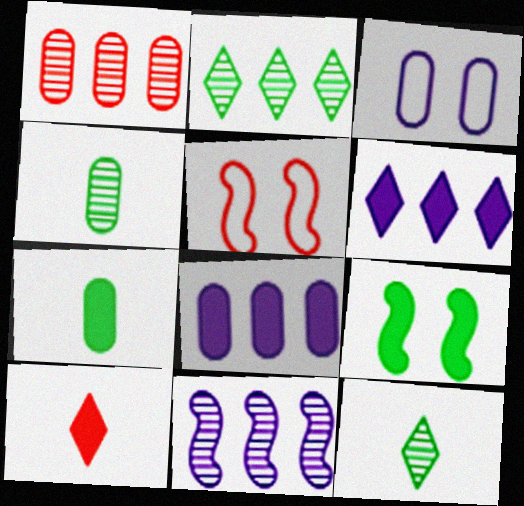[[1, 2, 11], 
[1, 3, 7], 
[1, 5, 10], 
[4, 5, 6], 
[5, 8, 12], 
[8, 9, 10]]